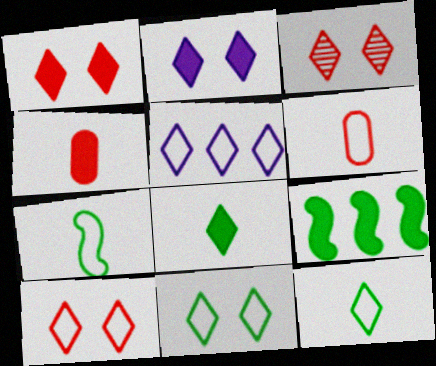[[1, 3, 10], 
[2, 3, 11], 
[2, 4, 9], 
[3, 5, 8], 
[5, 10, 12]]